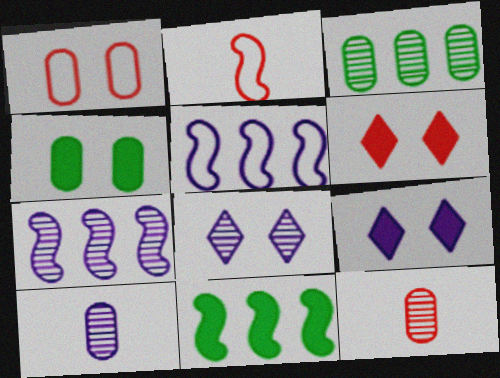[[2, 3, 9], 
[5, 9, 10], 
[7, 8, 10]]